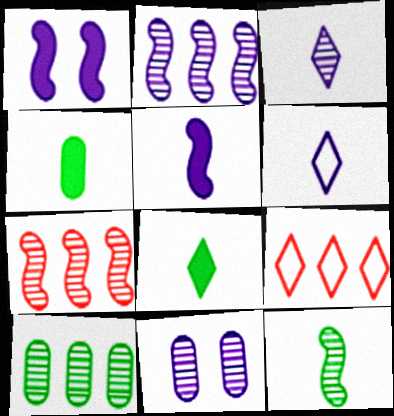[[2, 3, 11]]